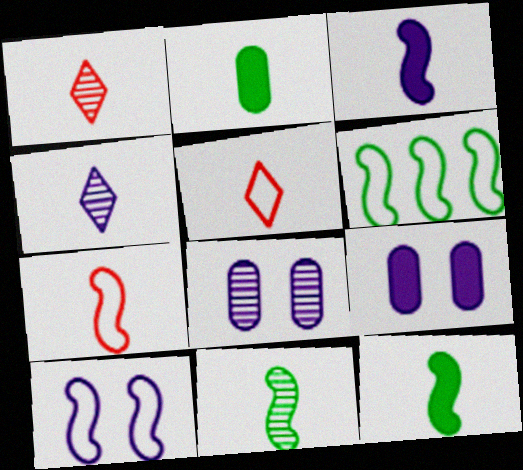[[1, 6, 9], 
[2, 4, 7], 
[3, 7, 11], 
[6, 7, 10]]